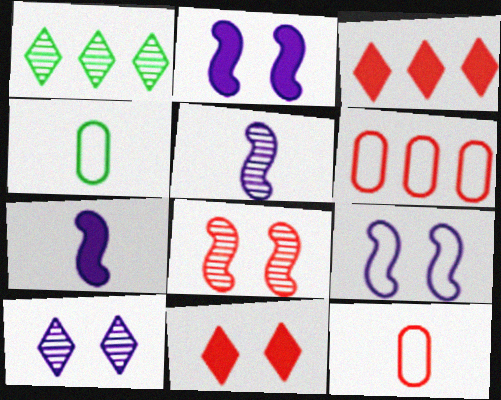[[1, 2, 12], 
[3, 8, 12]]